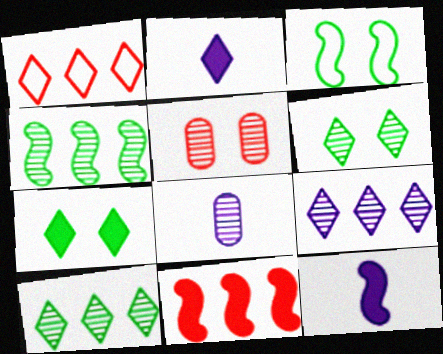[[1, 2, 6]]